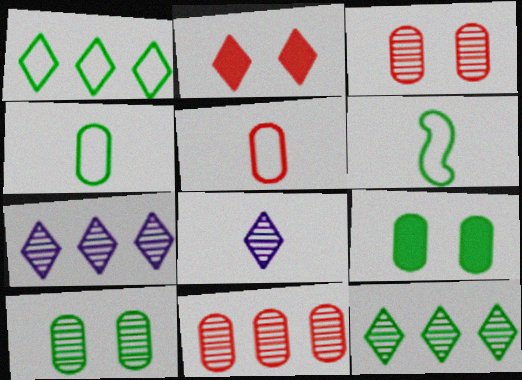[[1, 2, 8], 
[6, 9, 12]]